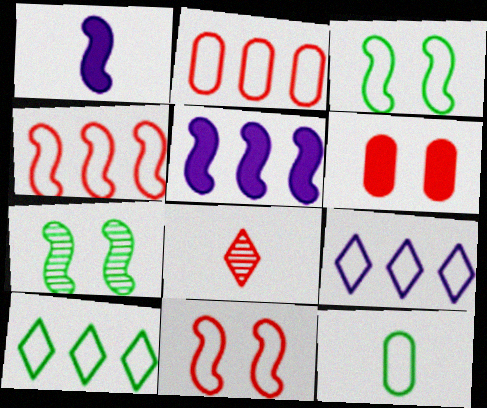[[1, 4, 7], 
[1, 8, 12], 
[3, 10, 12], 
[4, 6, 8], 
[9, 11, 12]]